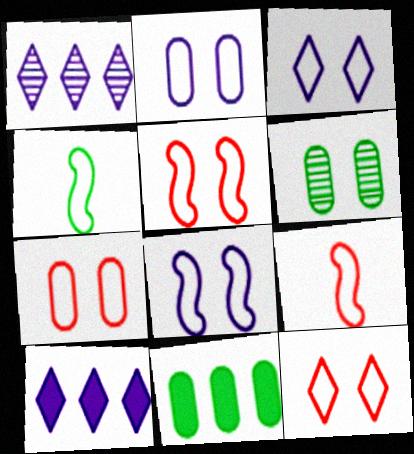[[2, 3, 8], 
[5, 7, 12], 
[6, 9, 10]]